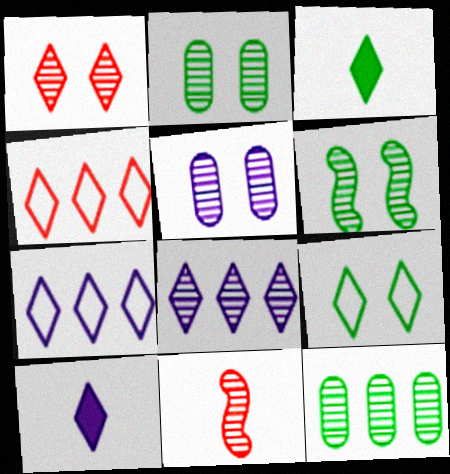[[1, 3, 7], 
[1, 5, 6], 
[2, 8, 11]]